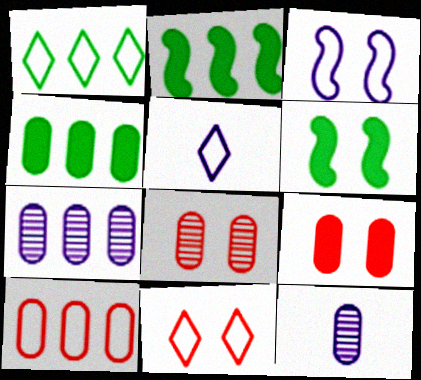[[1, 5, 11], 
[2, 5, 8], 
[2, 11, 12], 
[4, 7, 10]]